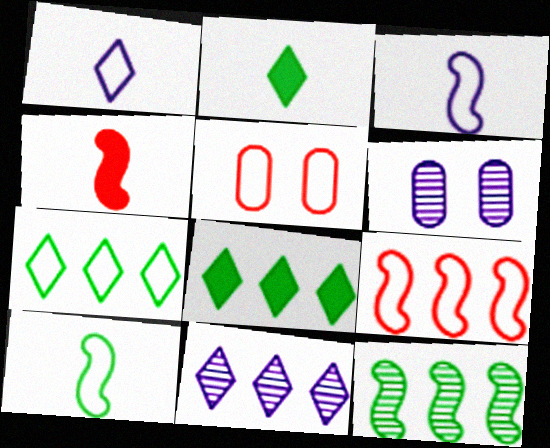[[2, 6, 9], 
[3, 5, 7], 
[4, 6, 7]]